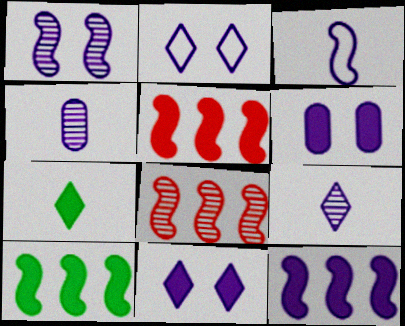[[1, 2, 6], 
[1, 3, 12], 
[2, 4, 12], 
[5, 6, 7], 
[5, 10, 12]]